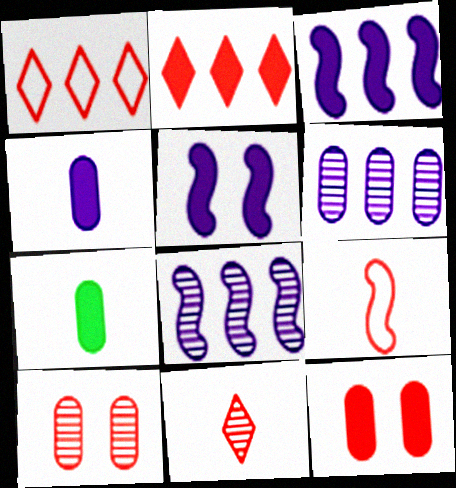[[2, 5, 7], 
[2, 9, 10]]